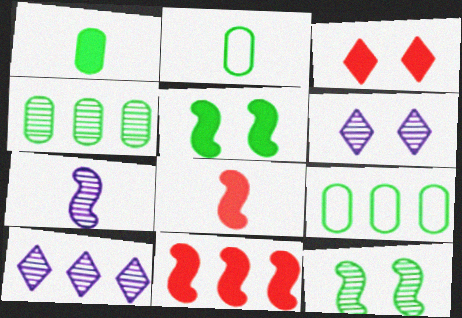[[2, 6, 11], 
[3, 7, 9], 
[6, 8, 9], 
[9, 10, 11]]